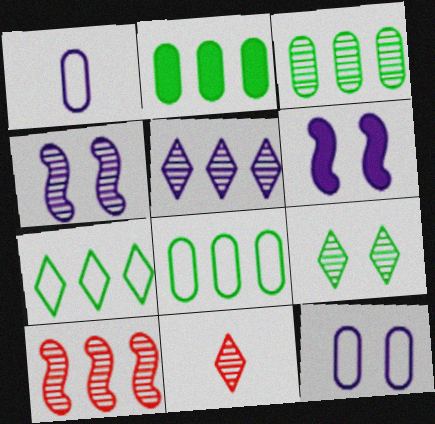[[1, 5, 6], 
[2, 3, 8], 
[3, 4, 11], 
[3, 5, 10], 
[5, 9, 11], 
[6, 8, 11]]